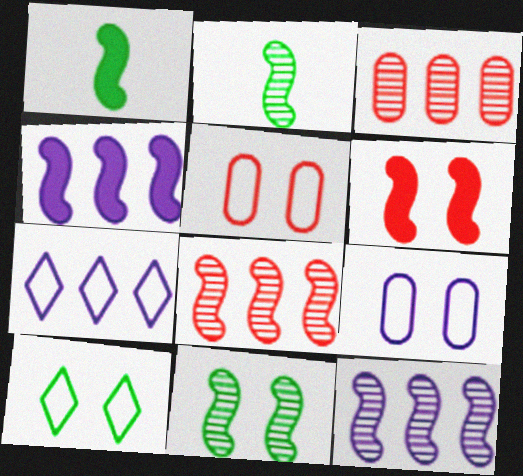[[1, 4, 6]]